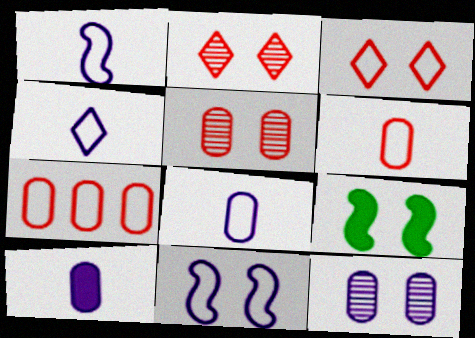[[1, 4, 8], 
[3, 9, 12]]